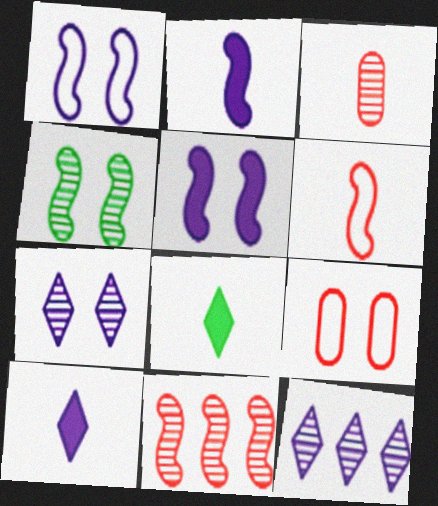[[3, 4, 12]]